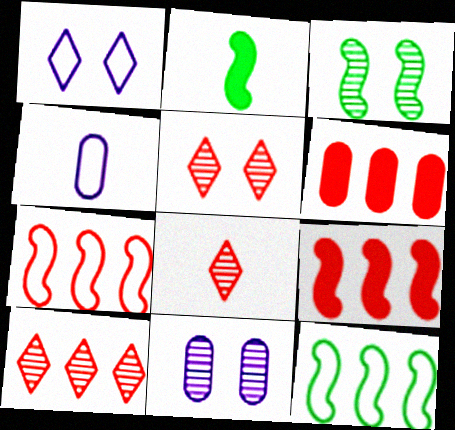[[2, 3, 12], 
[2, 4, 8], 
[3, 5, 11], 
[5, 8, 10], 
[6, 7, 10]]